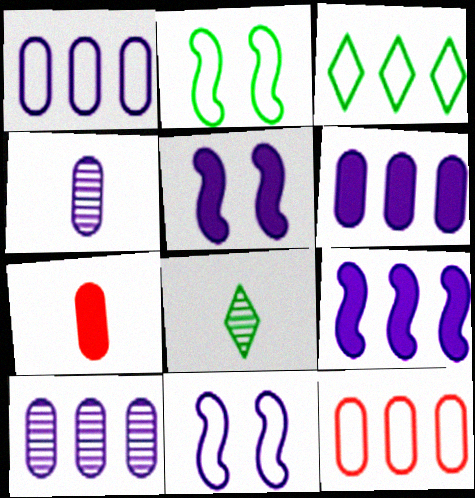[[1, 6, 10], 
[5, 8, 12]]